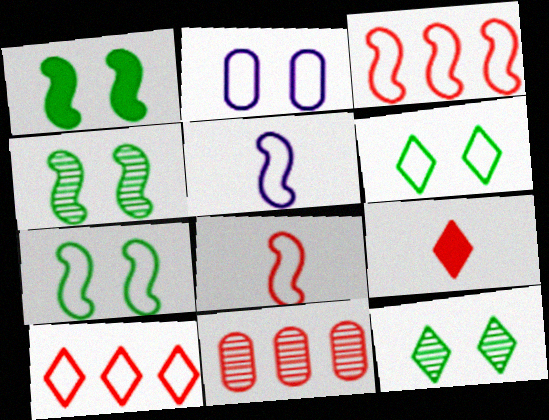[[1, 4, 7], 
[3, 5, 7]]